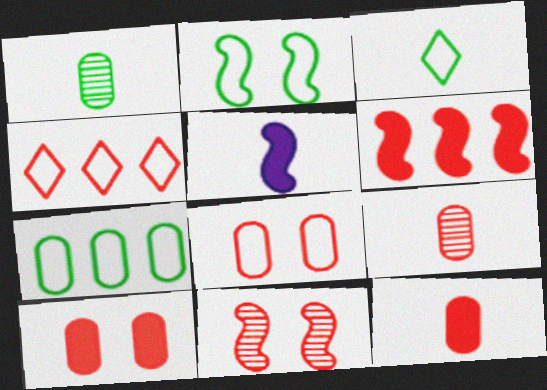[[2, 3, 7], 
[3, 5, 9], 
[4, 11, 12]]